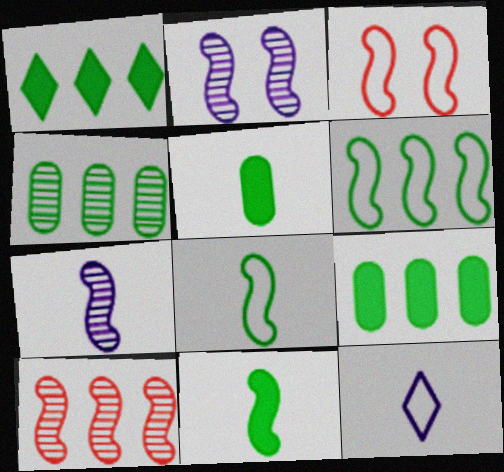[[1, 4, 6]]